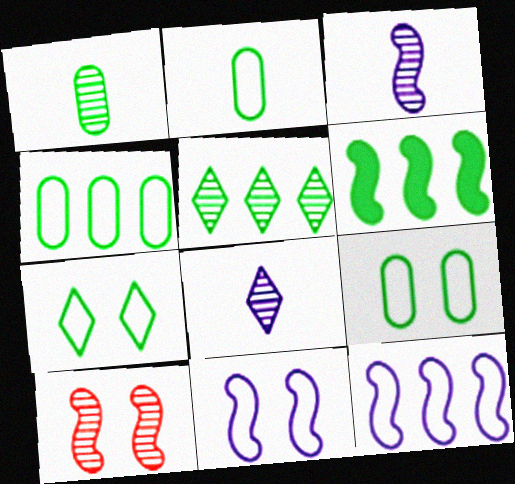[[1, 6, 7], 
[2, 4, 9], 
[4, 5, 6]]